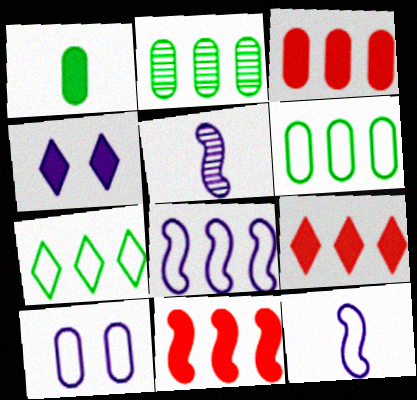[[1, 4, 11], 
[2, 8, 9], 
[3, 9, 11]]